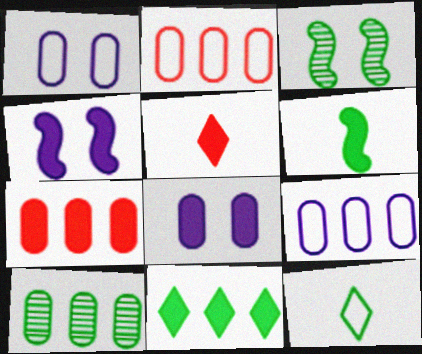[[3, 5, 9], 
[7, 9, 10]]